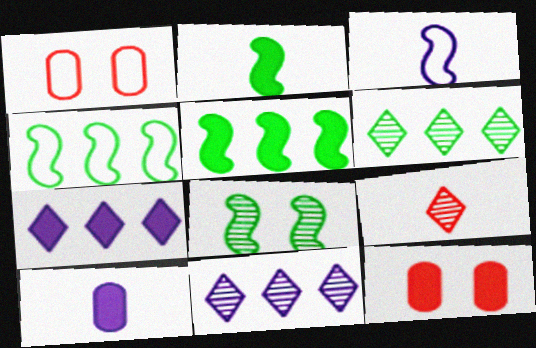[[1, 2, 11], 
[2, 4, 8], 
[2, 7, 12], 
[3, 6, 12]]